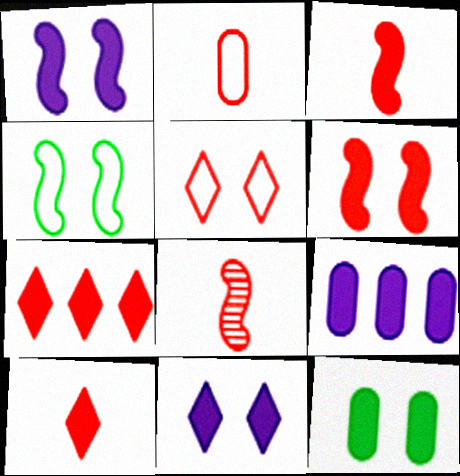[[2, 8, 10], 
[6, 11, 12]]